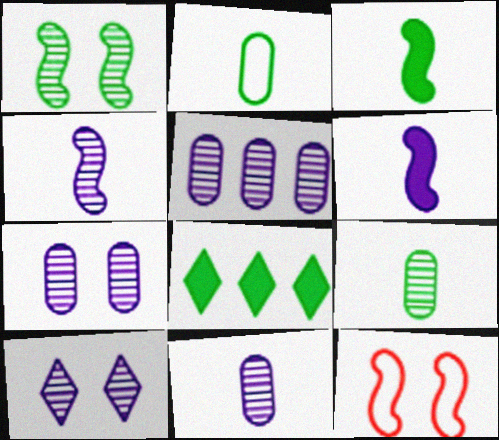[[1, 2, 8], 
[4, 5, 10], 
[5, 7, 11], 
[8, 11, 12]]